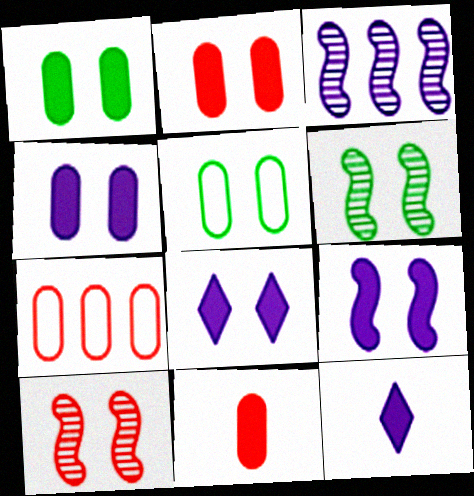[[1, 2, 4], 
[4, 8, 9], 
[5, 8, 10], 
[6, 7, 12]]